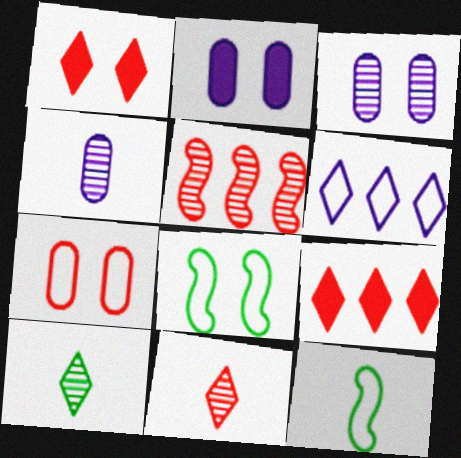[[1, 3, 8], 
[1, 6, 10], 
[3, 5, 10], 
[3, 9, 12], 
[4, 8, 9], 
[6, 7, 12]]